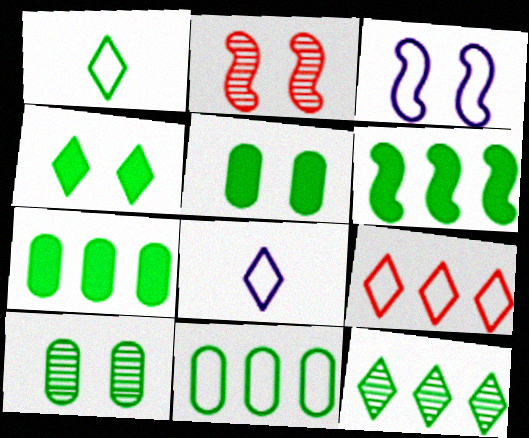[[1, 4, 12], 
[1, 6, 10], 
[2, 7, 8], 
[6, 11, 12]]